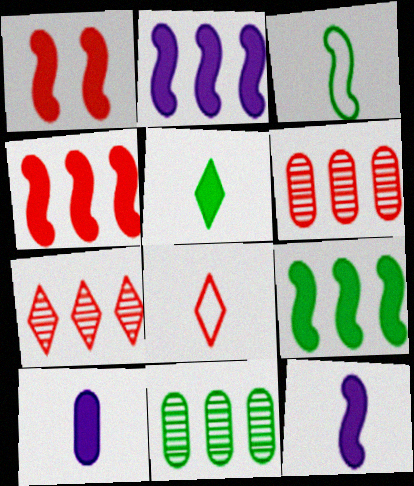[[1, 6, 8], 
[1, 9, 12], 
[2, 4, 9]]